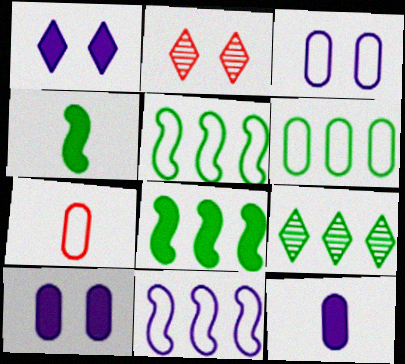[[2, 5, 12], 
[3, 6, 7], 
[6, 8, 9]]